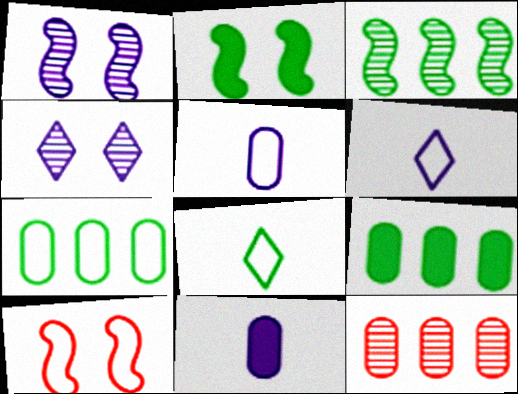[[1, 2, 10], 
[2, 6, 12], 
[6, 7, 10]]